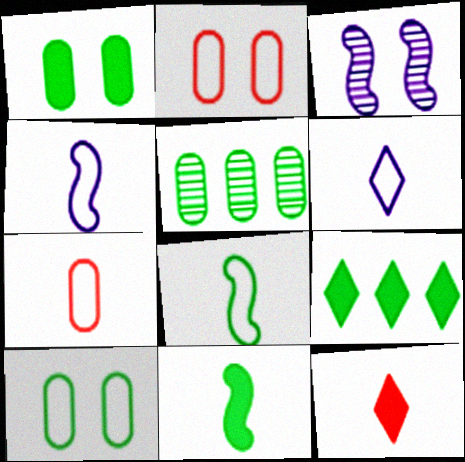[[1, 9, 11], 
[3, 7, 9], 
[6, 7, 8]]